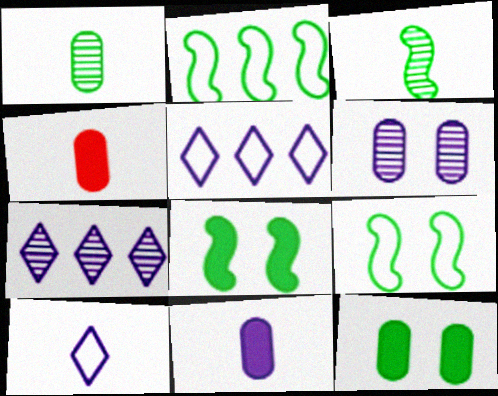[[2, 3, 8], 
[3, 4, 10], 
[4, 7, 9]]